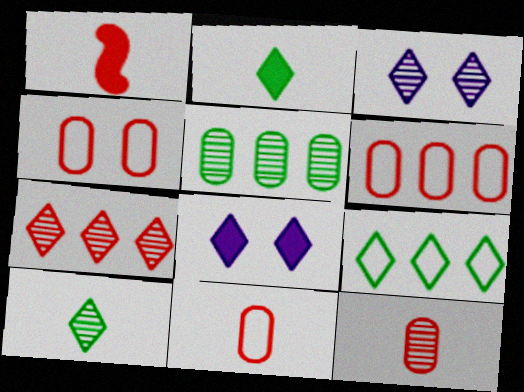[[1, 4, 7], 
[3, 7, 10], 
[4, 6, 11]]